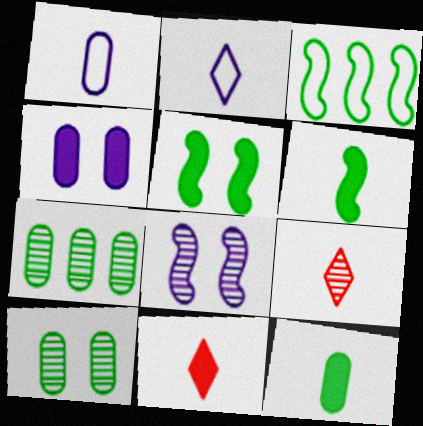[[1, 6, 9], 
[3, 4, 9], 
[7, 8, 9]]